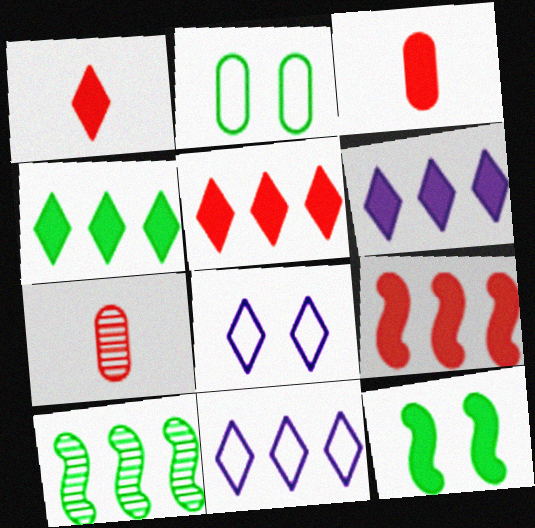[[3, 6, 12], 
[3, 8, 10], 
[4, 5, 6], 
[7, 11, 12]]